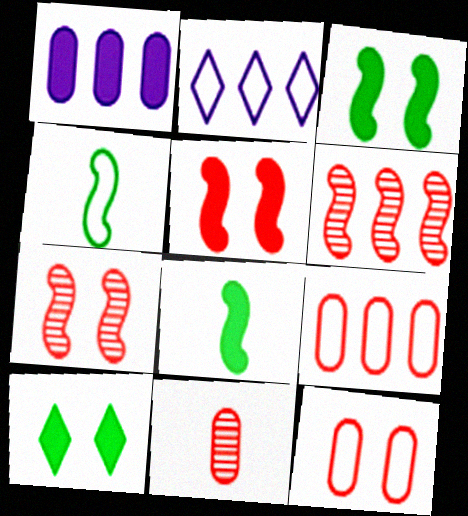[[2, 3, 11], 
[2, 4, 12]]